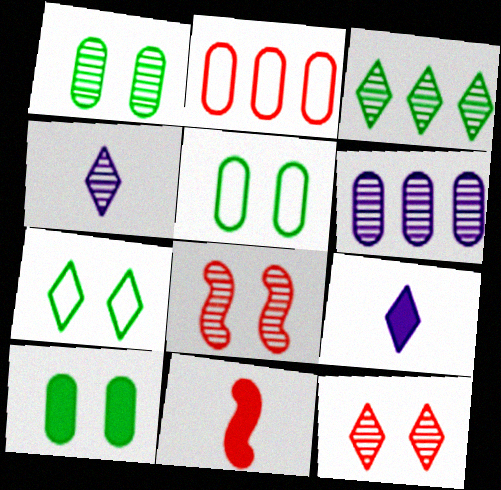[[1, 5, 10], 
[2, 11, 12], 
[3, 4, 12], 
[6, 7, 11]]